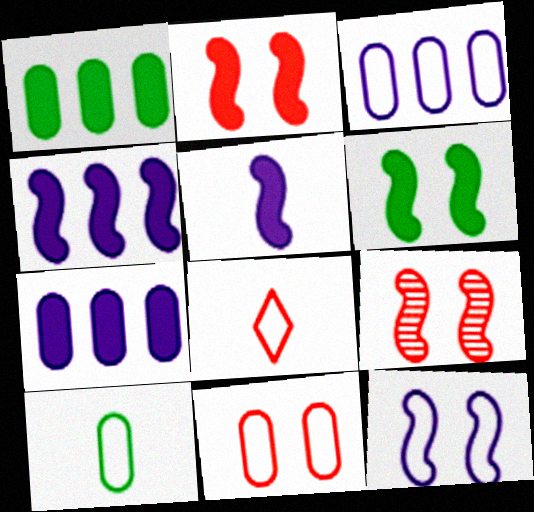[[3, 10, 11], 
[6, 9, 12]]